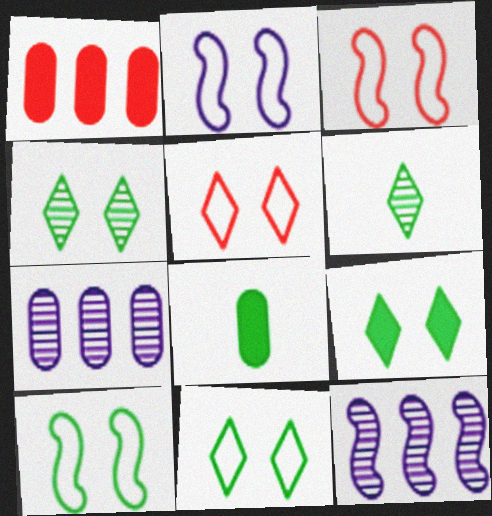[[1, 2, 6], 
[2, 3, 10], 
[4, 9, 11], 
[5, 8, 12]]